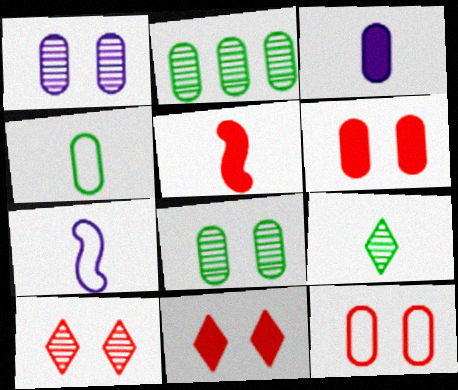[[2, 3, 12], 
[2, 7, 11]]